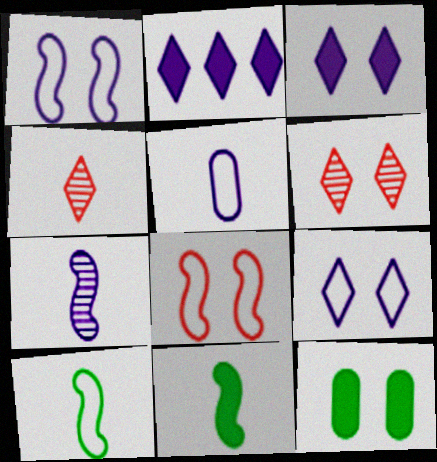[[1, 6, 12], 
[4, 5, 11]]